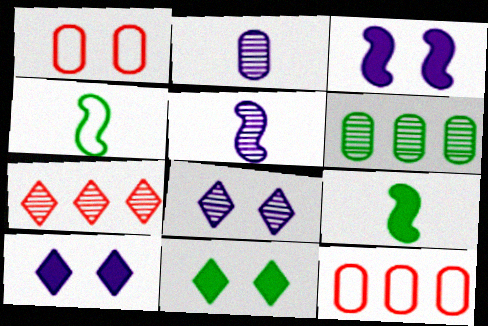[[4, 6, 11], 
[5, 11, 12], 
[8, 9, 12]]